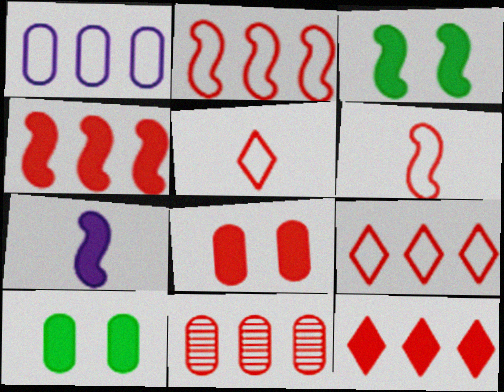[[2, 11, 12], 
[3, 4, 7], 
[4, 9, 11], 
[7, 10, 12]]